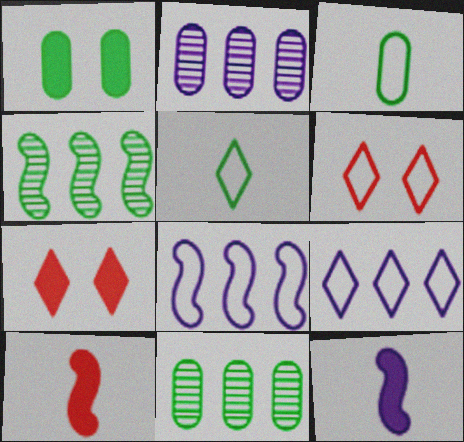[[1, 3, 11], 
[1, 4, 5], 
[3, 6, 8], 
[5, 6, 9], 
[6, 11, 12]]